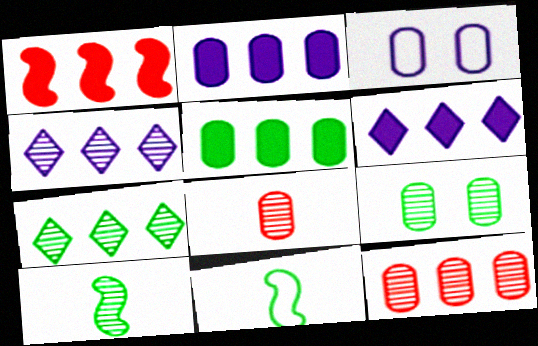[[1, 5, 6], 
[3, 5, 8], 
[7, 9, 10]]